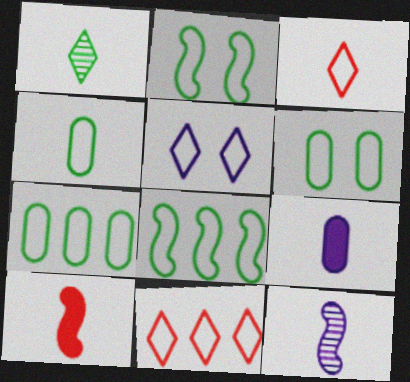[[4, 6, 7]]